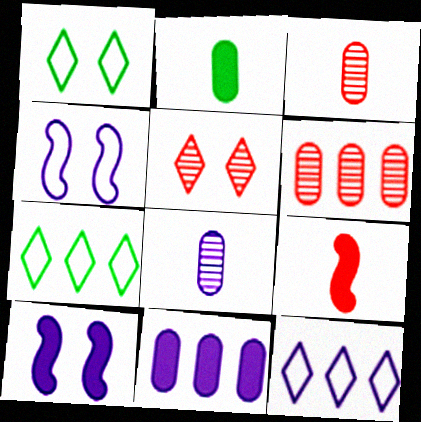[[3, 7, 10], 
[8, 10, 12]]